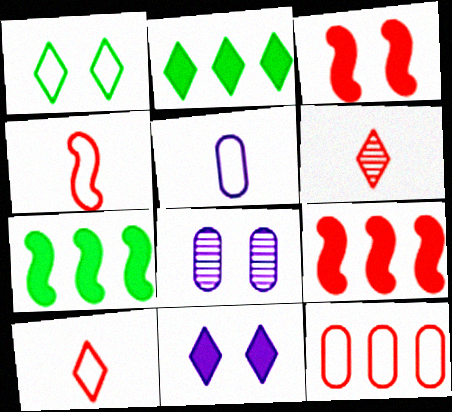[[1, 3, 8], 
[2, 4, 8], 
[3, 6, 12], 
[7, 8, 10]]